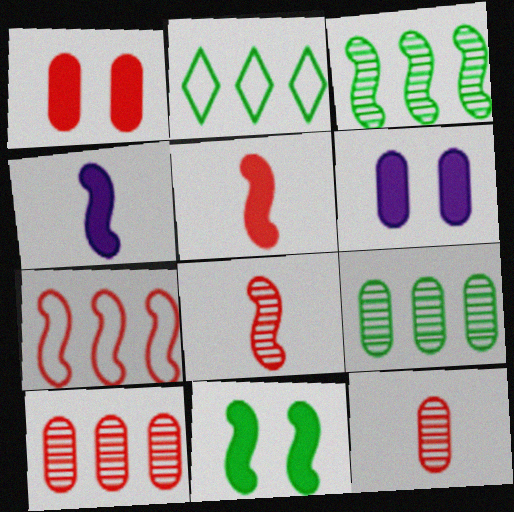[[2, 6, 8]]